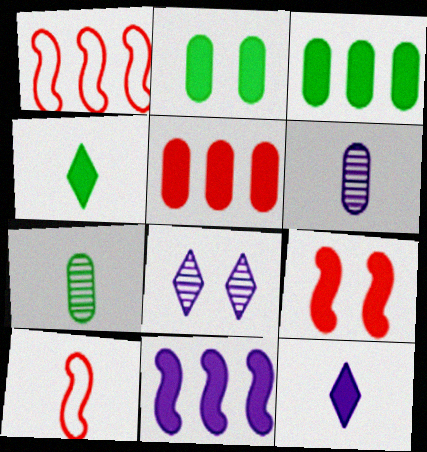[[3, 8, 10], 
[3, 9, 12], 
[4, 6, 10], 
[7, 10, 12]]